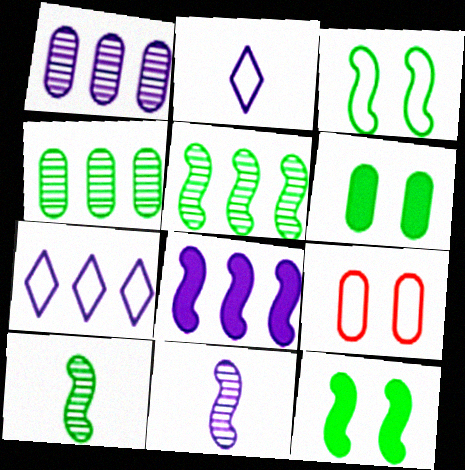[[1, 7, 8]]